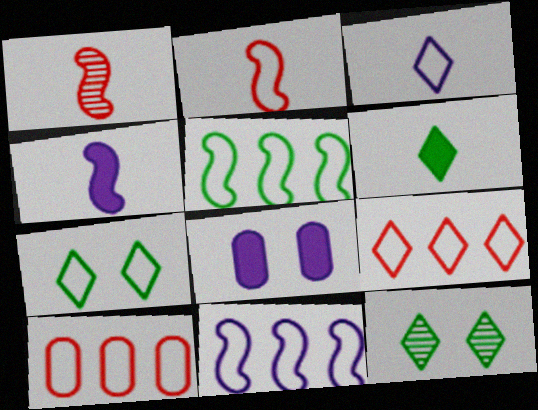[[3, 7, 9], 
[4, 10, 12]]